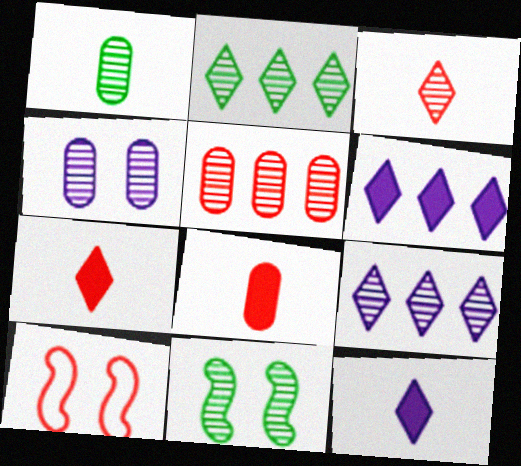[[1, 2, 11], 
[1, 4, 5], 
[1, 6, 10], 
[5, 7, 10]]